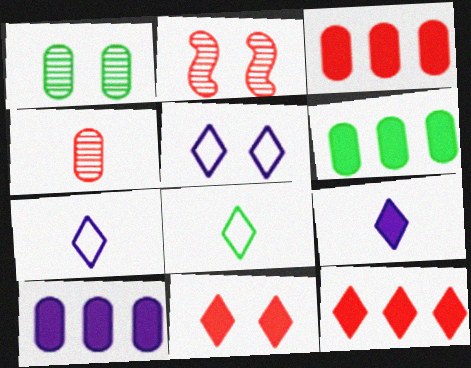[[2, 6, 7], 
[2, 8, 10], 
[3, 6, 10]]